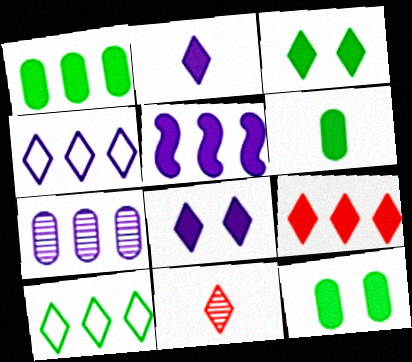[[1, 5, 9], 
[1, 6, 12], 
[2, 3, 9], 
[3, 4, 11], 
[4, 5, 7], 
[8, 10, 11]]